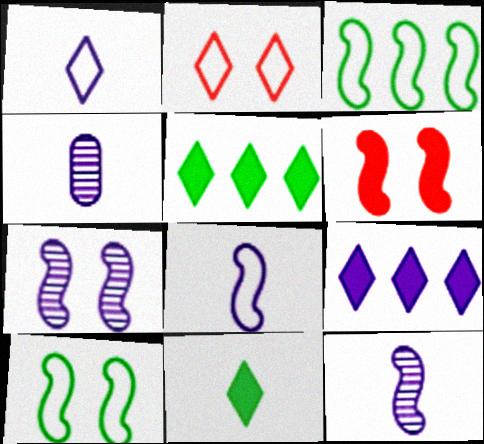[[3, 6, 12], 
[6, 7, 10]]